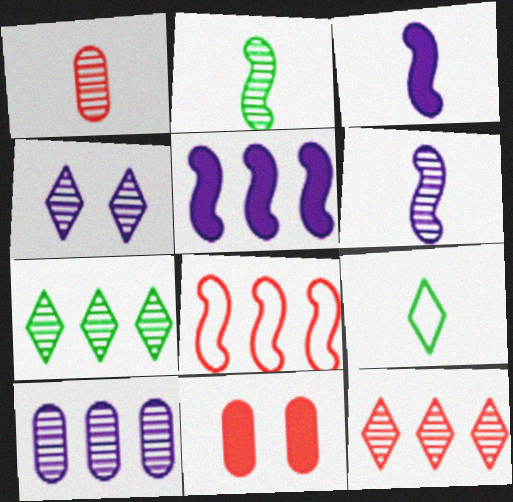[[1, 3, 9], 
[4, 6, 10]]